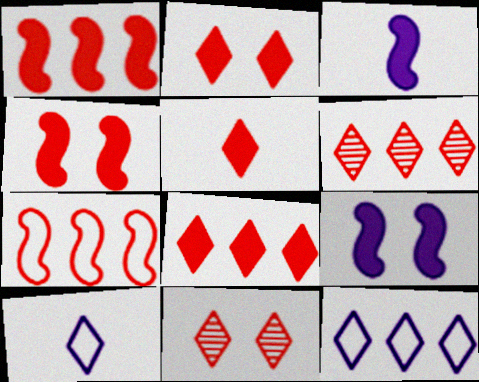[[2, 5, 8]]